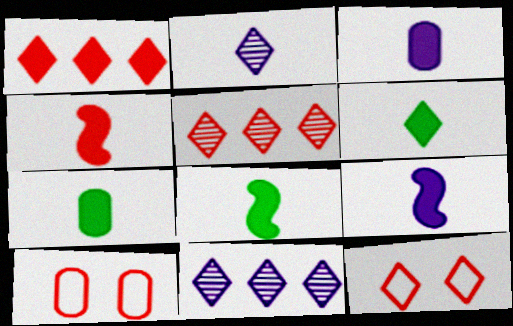[[3, 4, 6], 
[4, 5, 10], 
[4, 8, 9], 
[6, 7, 8], 
[6, 11, 12], 
[8, 10, 11]]